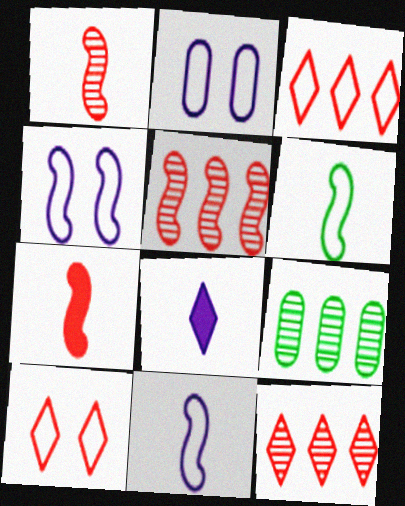[[2, 3, 6]]